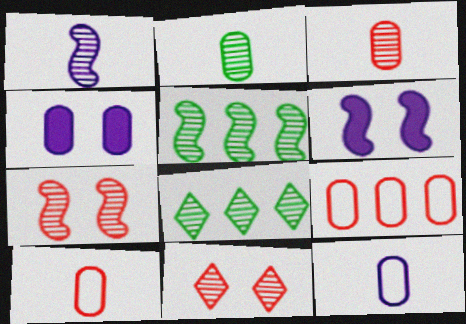[[1, 5, 7], 
[2, 4, 9], 
[6, 8, 10]]